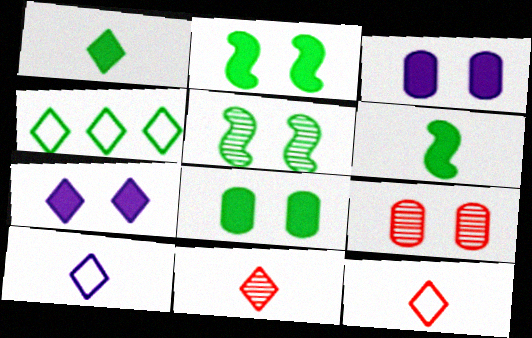[[1, 10, 11], 
[4, 7, 11]]